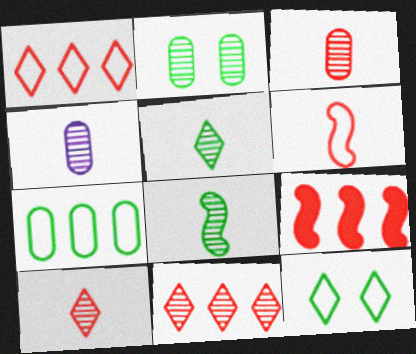[[4, 8, 10], 
[4, 9, 12]]